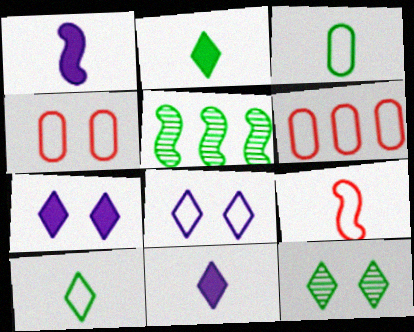[[1, 6, 12], 
[4, 5, 11]]